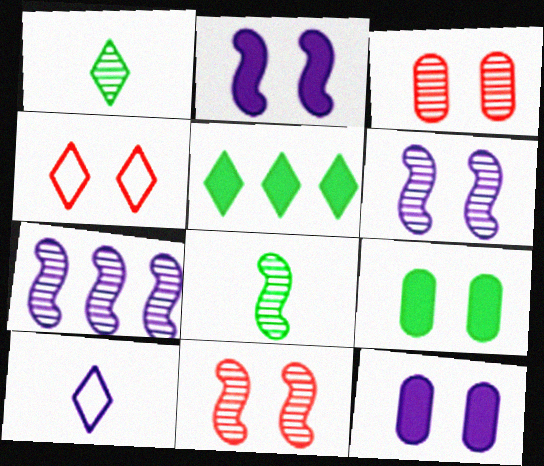[[1, 3, 7], 
[4, 6, 9], 
[7, 8, 11], 
[7, 10, 12]]